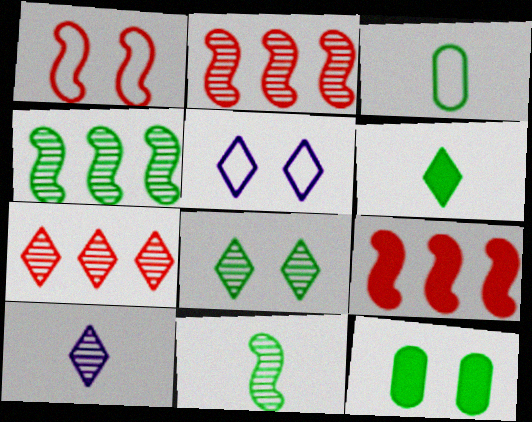[[3, 6, 11], 
[5, 6, 7], 
[7, 8, 10]]